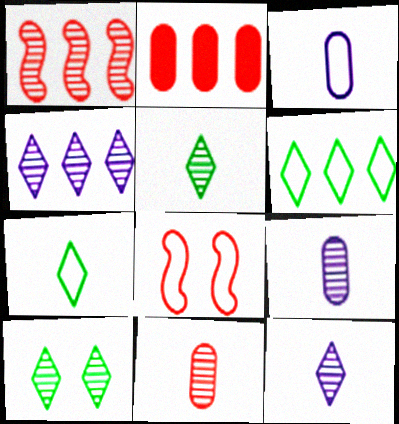[[1, 9, 10], 
[3, 6, 8]]